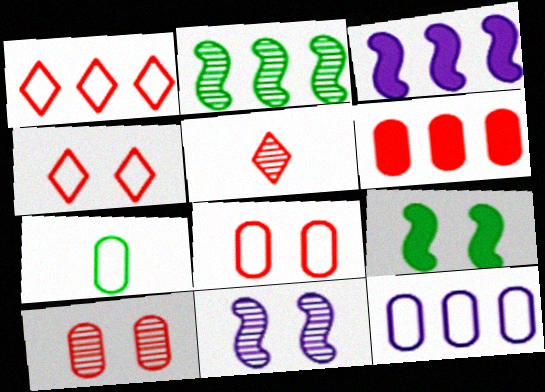[[5, 9, 12], 
[7, 8, 12]]